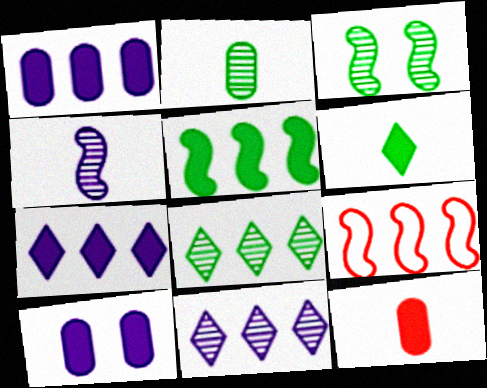[[1, 8, 9], 
[2, 3, 8]]